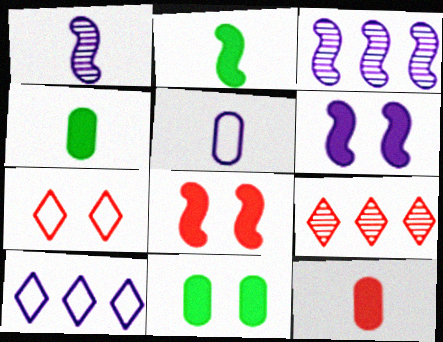[[3, 4, 7]]